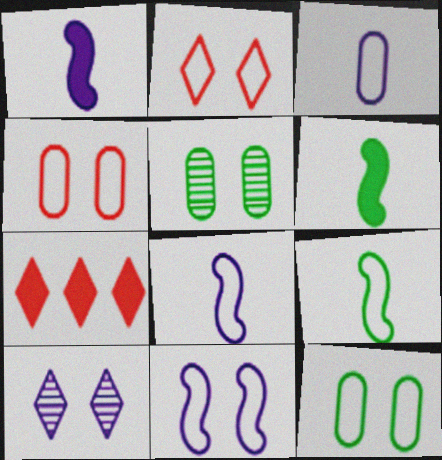[[2, 11, 12], 
[5, 7, 8]]